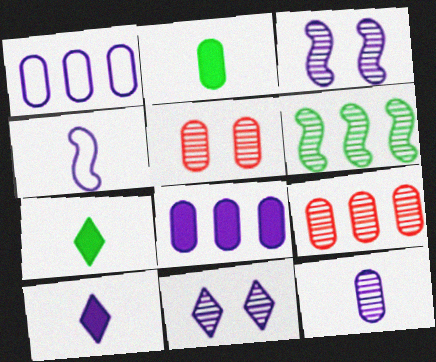[[1, 2, 5], 
[1, 3, 10], 
[4, 8, 11], 
[4, 10, 12]]